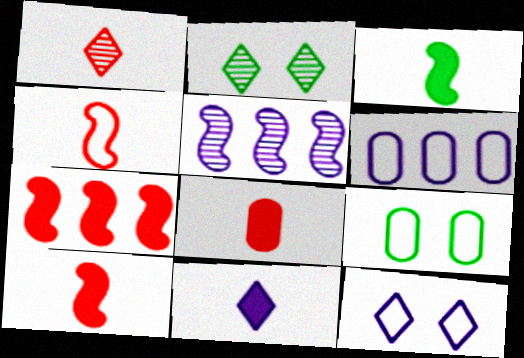[[1, 4, 8], 
[2, 6, 10], 
[3, 8, 11]]